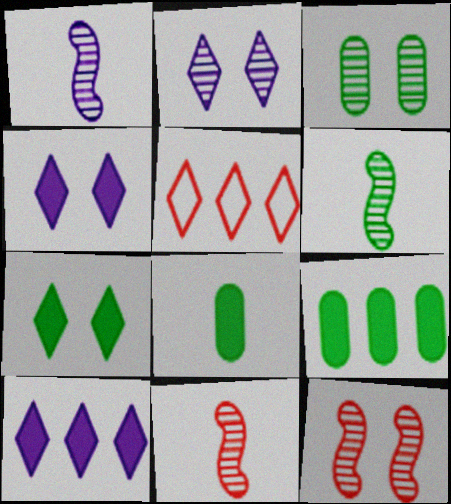[[1, 6, 11], 
[2, 3, 12]]